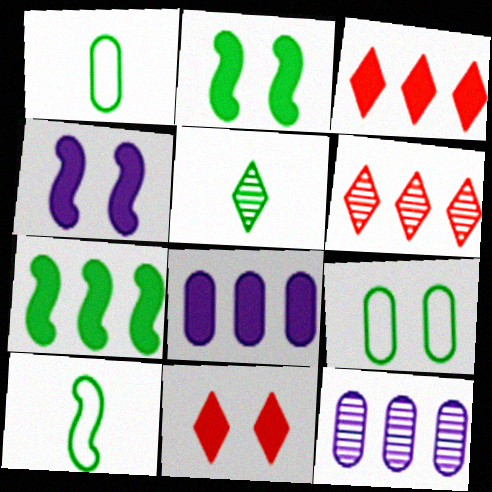[[1, 4, 6], 
[3, 7, 8], 
[5, 7, 9], 
[10, 11, 12]]